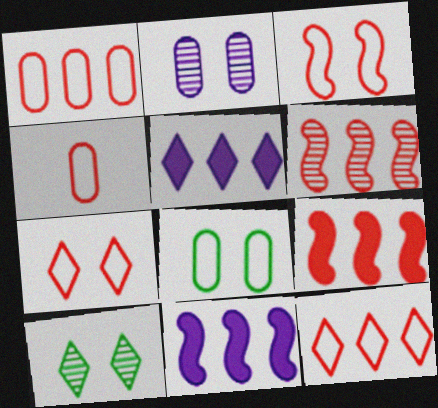[[3, 4, 12], 
[4, 10, 11]]